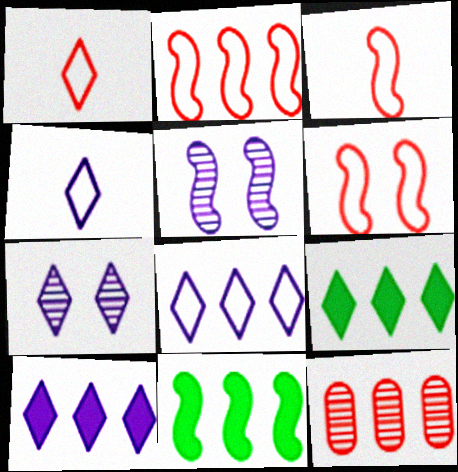[[1, 7, 9], 
[2, 3, 6], 
[3, 5, 11], 
[4, 7, 10], 
[8, 11, 12]]